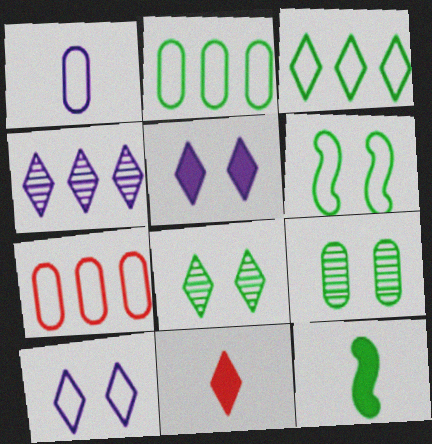[[2, 8, 12], 
[3, 9, 12]]